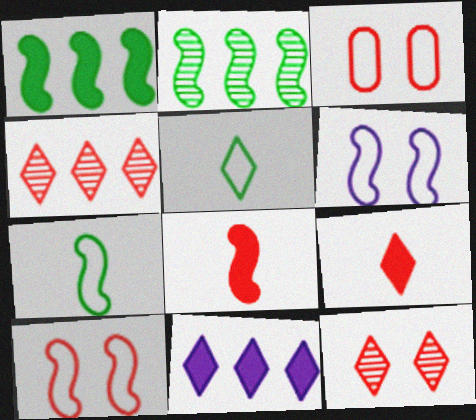[[2, 6, 8], 
[3, 4, 8], 
[5, 11, 12]]